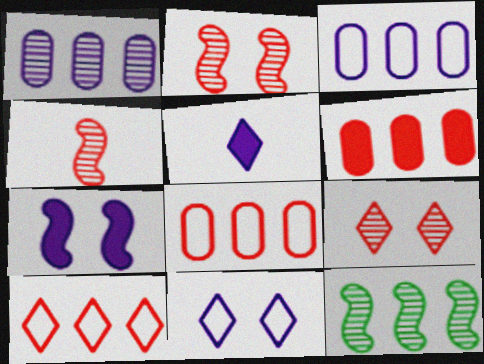[]